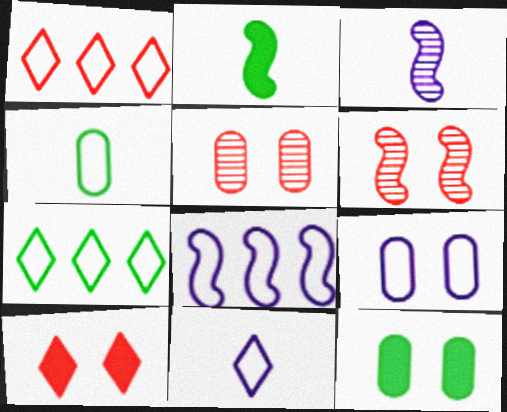[[1, 3, 12], 
[2, 6, 8], 
[5, 9, 12], 
[8, 9, 11]]